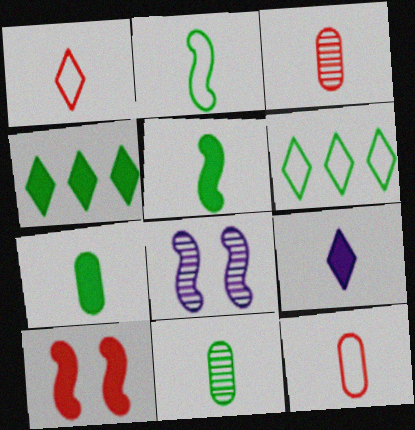[[2, 3, 9], 
[4, 8, 12]]